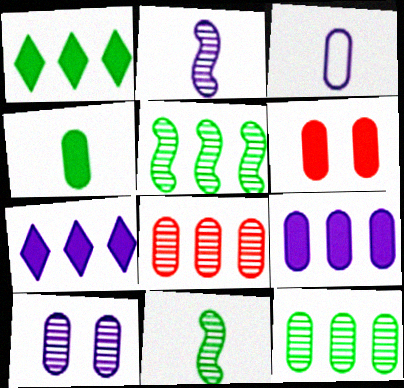[[3, 6, 12], 
[3, 9, 10], 
[4, 6, 9]]